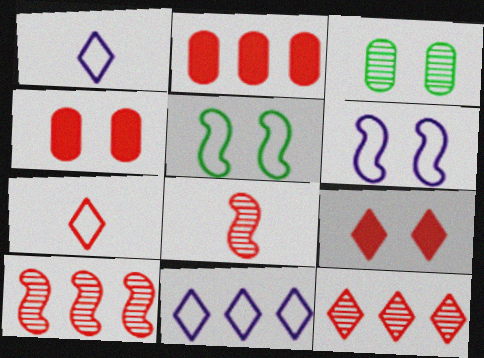[[3, 6, 9], 
[4, 7, 10], 
[7, 9, 12]]